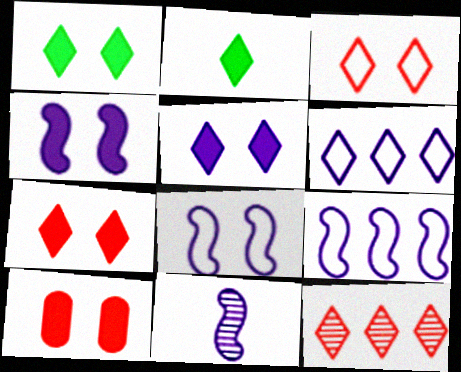[[1, 4, 10], 
[1, 5, 7], 
[4, 9, 11]]